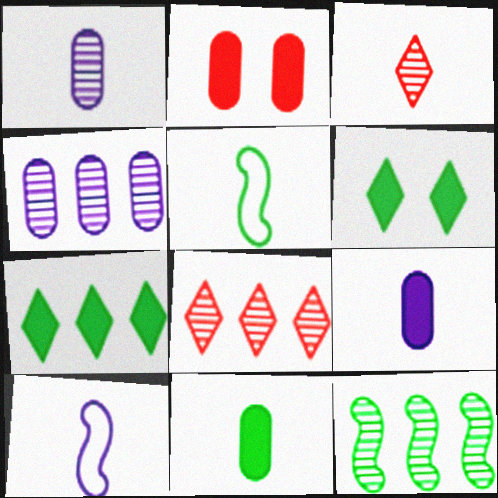[[3, 5, 9], 
[3, 10, 11], 
[4, 8, 12]]